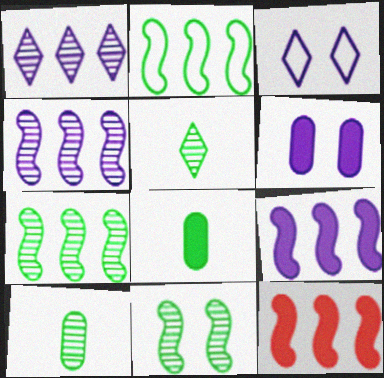[[2, 4, 12], 
[3, 10, 12]]